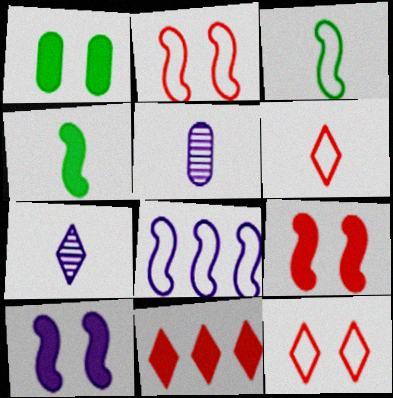[[2, 3, 8], 
[4, 5, 6]]